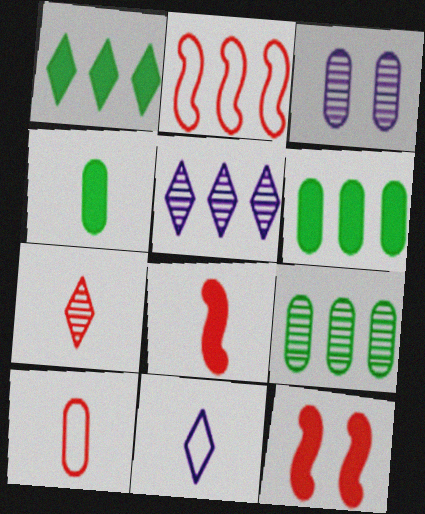[[2, 5, 6], 
[3, 6, 10], 
[7, 8, 10], 
[9, 11, 12]]